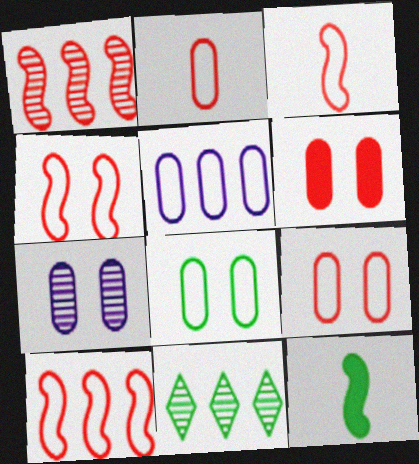[[2, 5, 8], 
[3, 4, 10], 
[6, 7, 8], 
[8, 11, 12]]